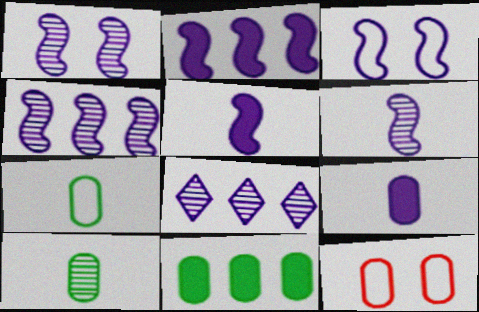[[1, 4, 6], 
[2, 3, 6], 
[3, 4, 5], 
[3, 8, 9]]